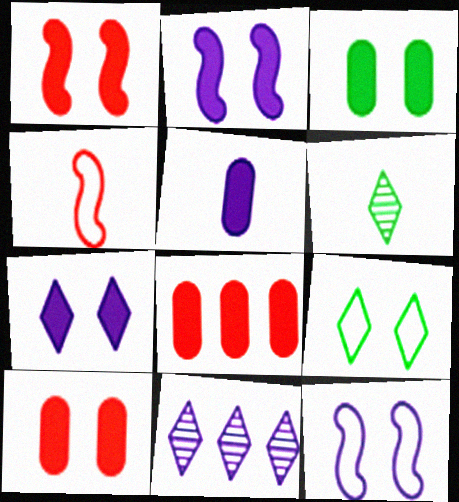[[1, 3, 7], 
[3, 4, 11], 
[3, 5, 8], 
[4, 5, 6], 
[5, 11, 12], 
[6, 8, 12]]